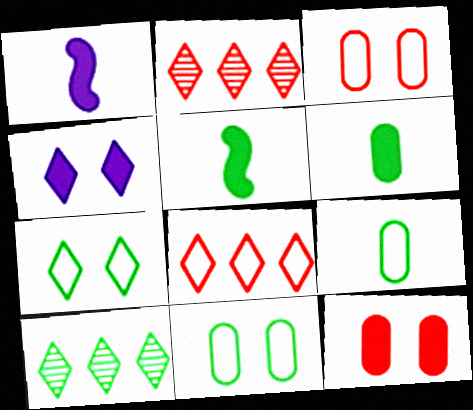[[1, 2, 11], 
[1, 3, 10], 
[5, 10, 11]]